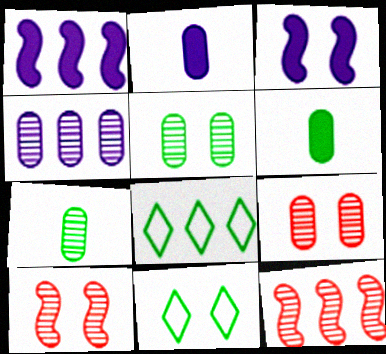[[2, 8, 10], 
[2, 11, 12], 
[3, 9, 11], 
[4, 7, 9]]